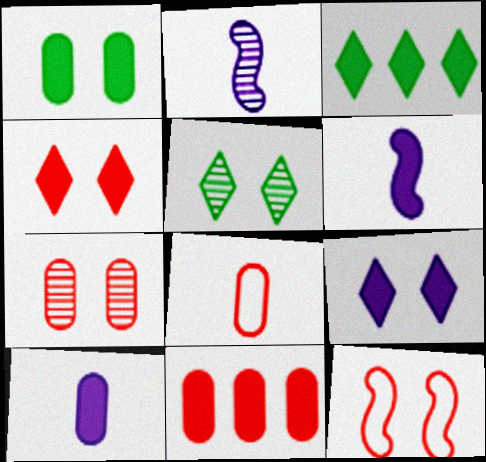[[1, 10, 11], 
[4, 7, 12], 
[7, 8, 11]]